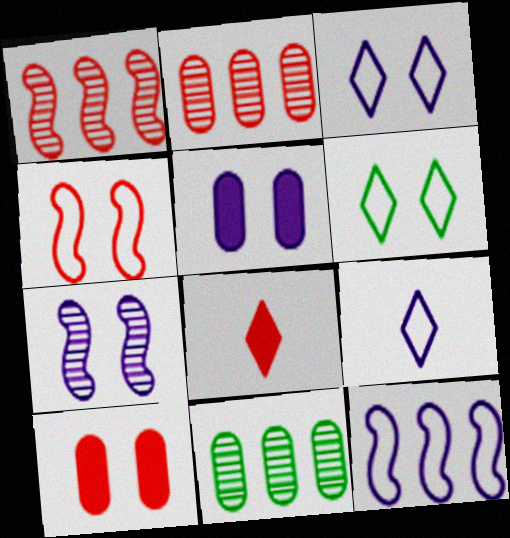[[2, 4, 8], 
[3, 5, 7], 
[6, 7, 10]]